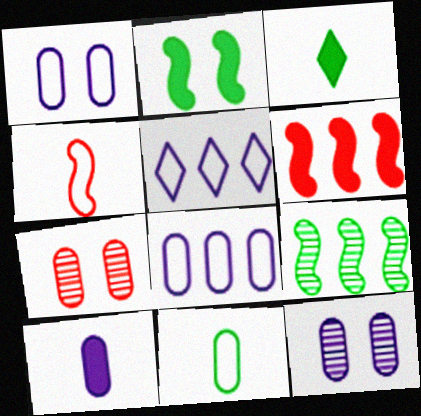[[8, 10, 12]]